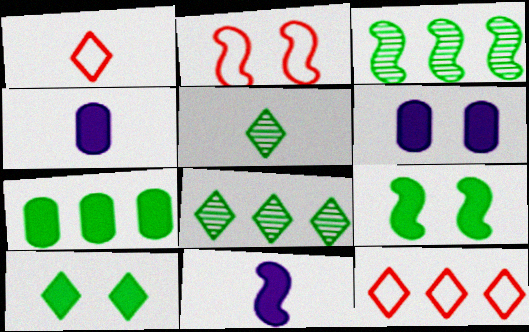[[1, 3, 6], 
[2, 3, 11], 
[2, 4, 8]]